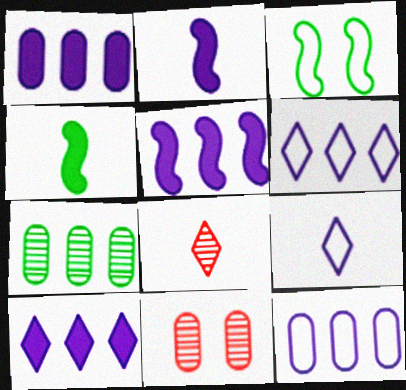[[1, 3, 8], 
[1, 5, 10], 
[4, 6, 11]]